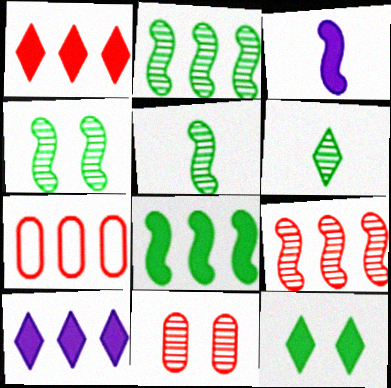[[1, 7, 9], 
[2, 4, 5], 
[2, 7, 10]]